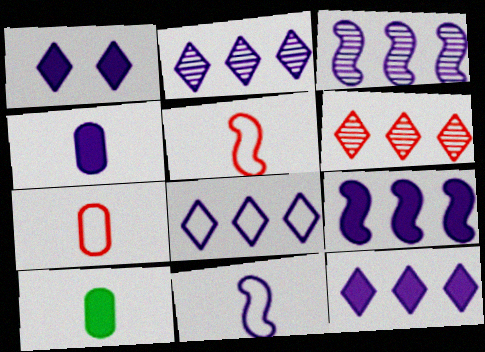[[1, 4, 9], 
[2, 8, 12]]